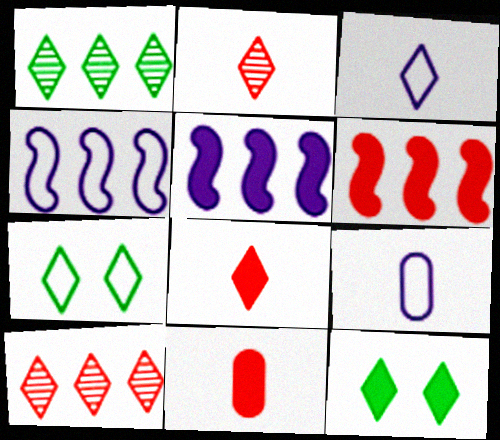[[3, 10, 12], 
[5, 11, 12]]